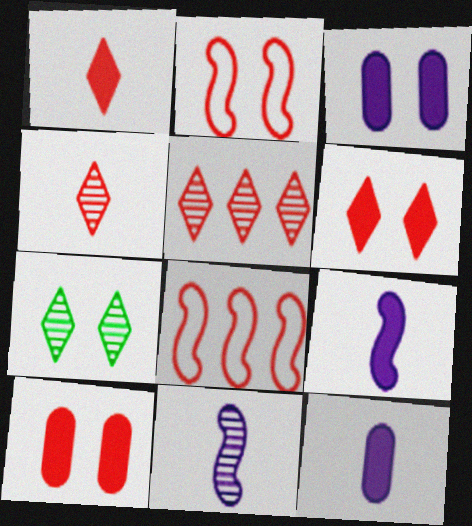[[2, 3, 7], 
[4, 8, 10], 
[7, 8, 12]]